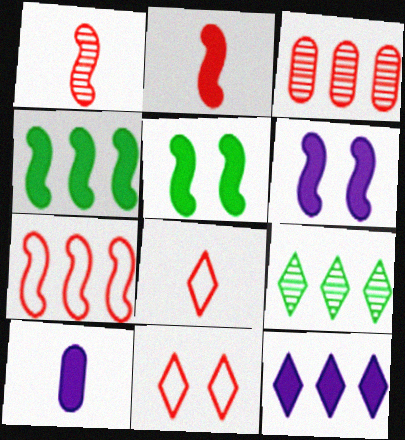[[2, 3, 11], 
[2, 4, 6], 
[6, 10, 12]]